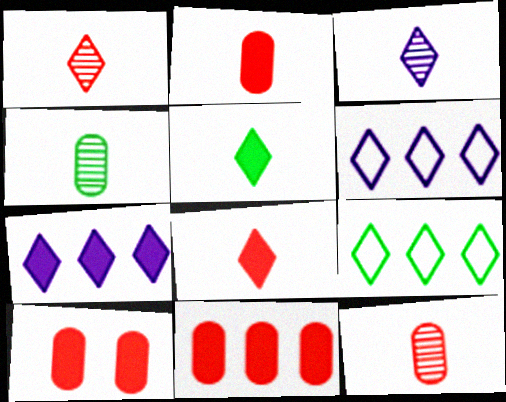[[2, 10, 11]]